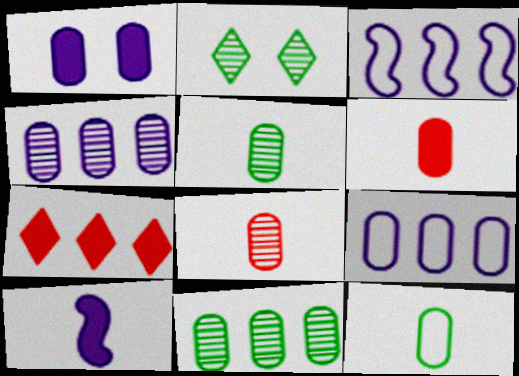[[2, 3, 6], 
[3, 7, 11]]